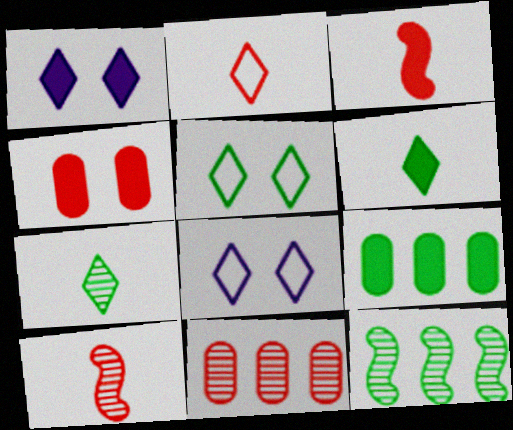[[1, 3, 9], 
[8, 9, 10]]